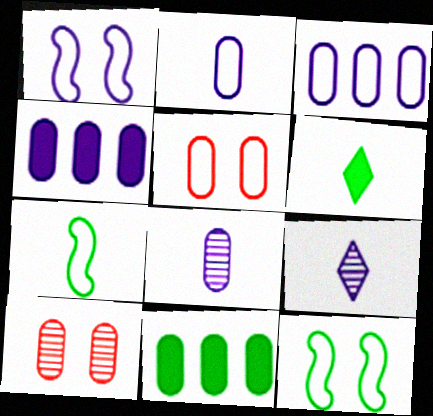[[1, 4, 9], 
[2, 10, 11], 
[5, 8, 11]]